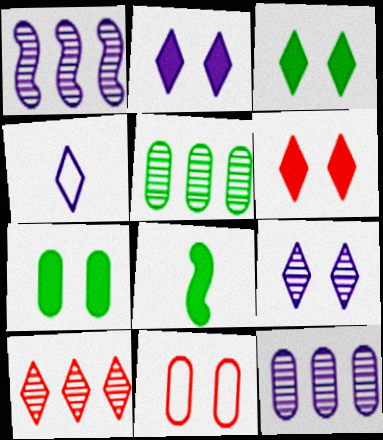[[1, 5, 10], 
[2, 3, 6], 
[3, 4, 10]]